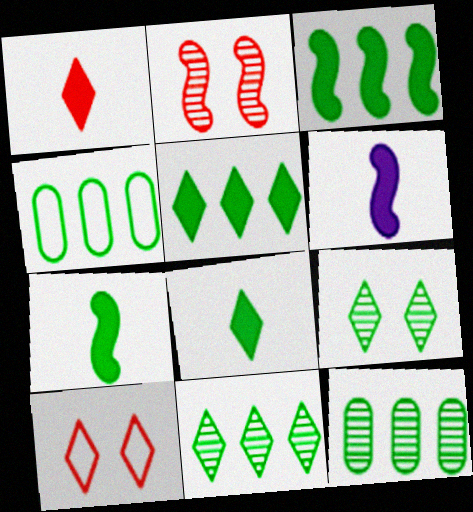[[3, 4, 11], 
[4, 7, 9], 
[6, 10, 12]]